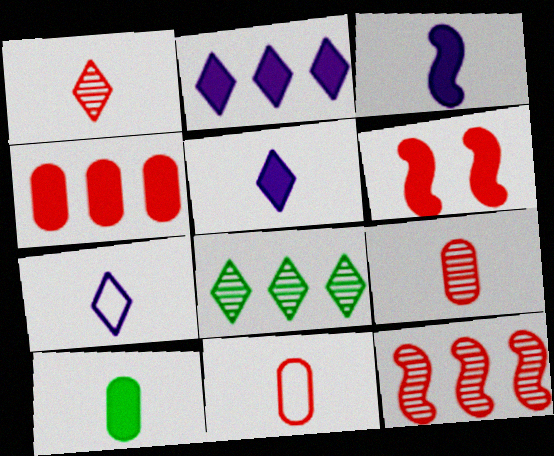[[2, 6, 10]]